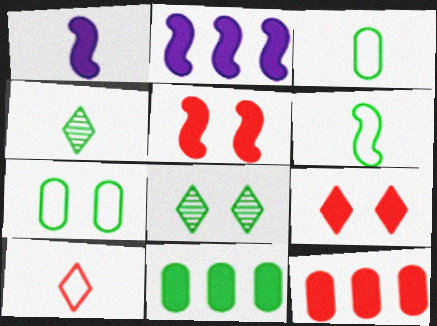[[1, 9, 11], 
[6, 8, 11]]